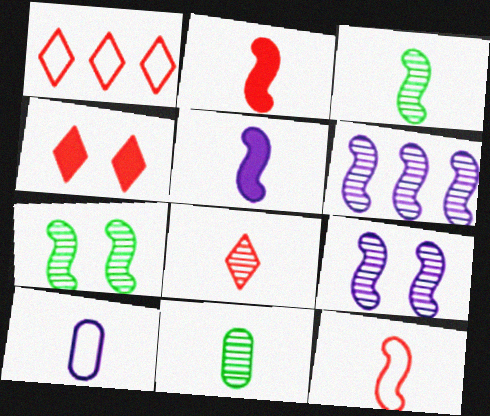[[1, 4, 8], 
[3, 5, 12]]